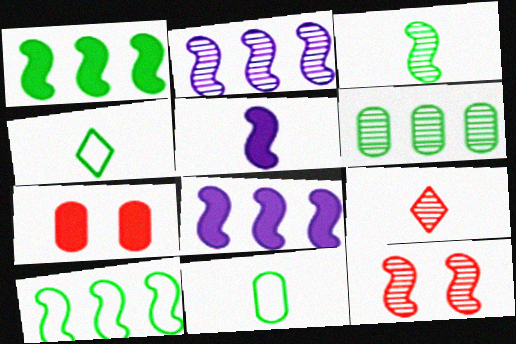[[2, 3, 12], 
[2, 4, 7], 
[5, 9, 11], 
[5, 10, 12]]